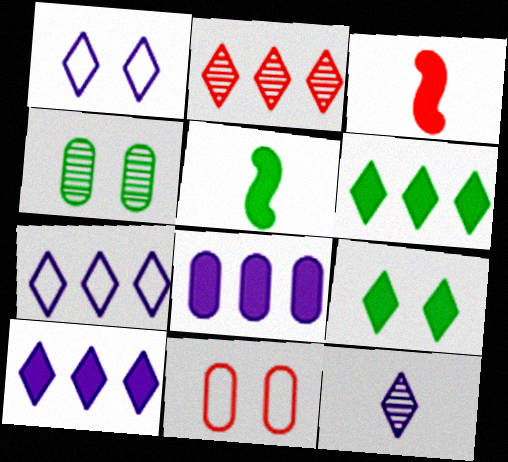[[1, 10, 12], 
[2, 3, 11], 
[2, 6, 7], 
[3, 4, 7], 
[3, 8, 9]]